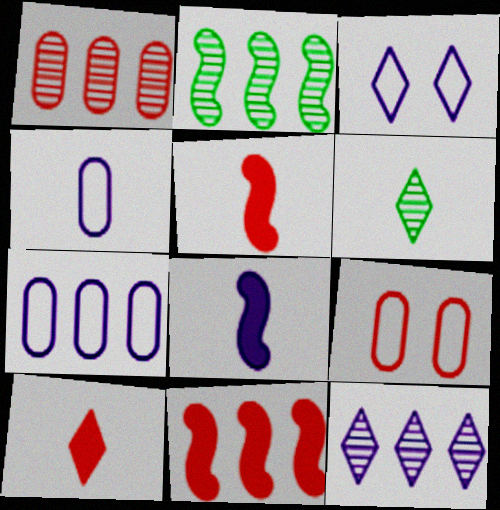[[1, 2, 12], 
[4, 5, 6]]